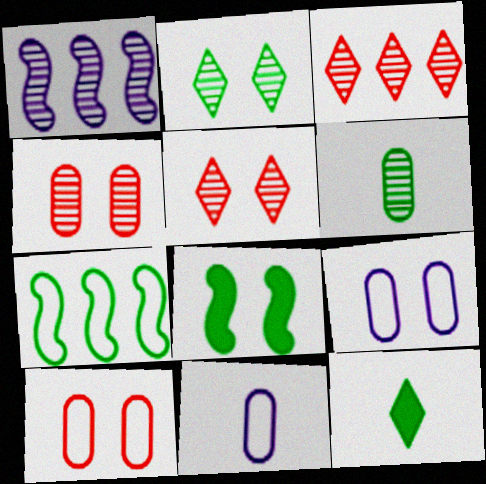[[1, 5, 6], 
[1, 10, 12], 
[3, 8, 11], 
[5, 8, 9]]